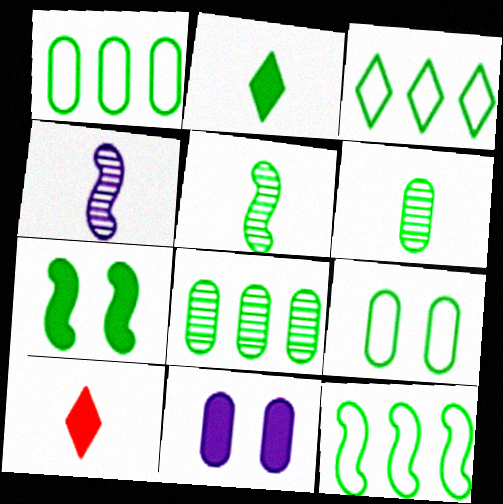[[1, 3, 12], 
[3, 6, 7], 
[5, 7, 12]]